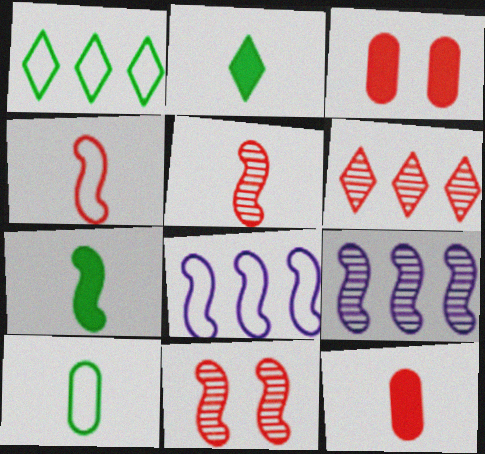[[3, 4, 6], 
[7, 8, 11]]